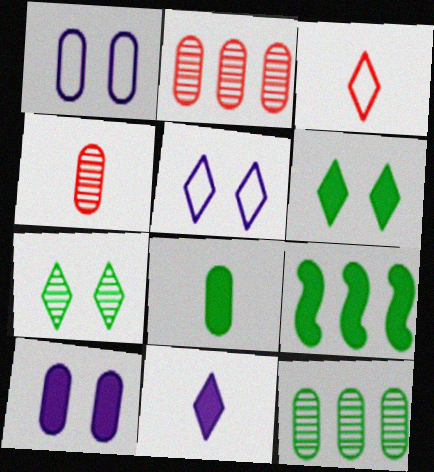[[1, 2, 8], 
[4, 5, 9], 
[6, 8, 9]]